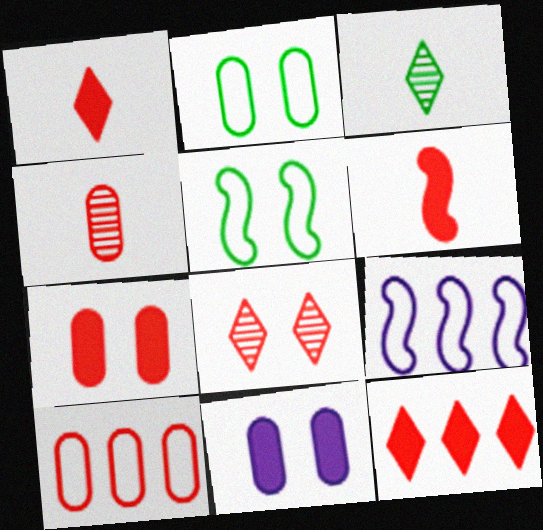[[3, 7, 9], 
[4, 7, 10], 
[5, 8, 11], 
[6, 7, 12], 
[6, 8, 10]]